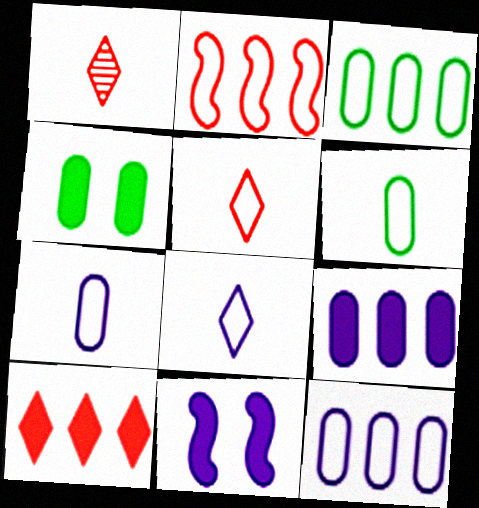[[1, 3, 11]]